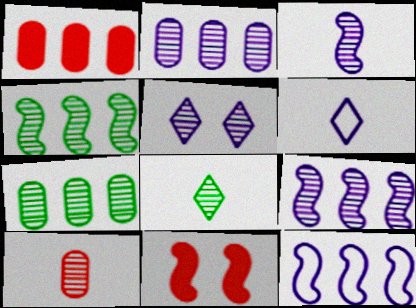[[2, 3, 5], 
[3, 8, 10], 
[4, 5, 10], 
[6, 7, 11]]